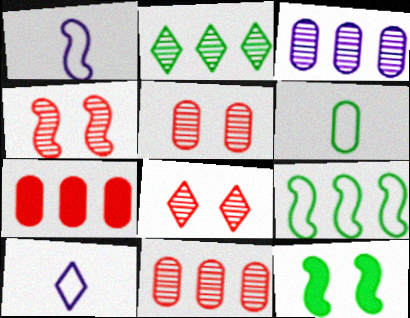[[2, 6, 12], 
[4, 5, 8], 
[10, 11, 12]]